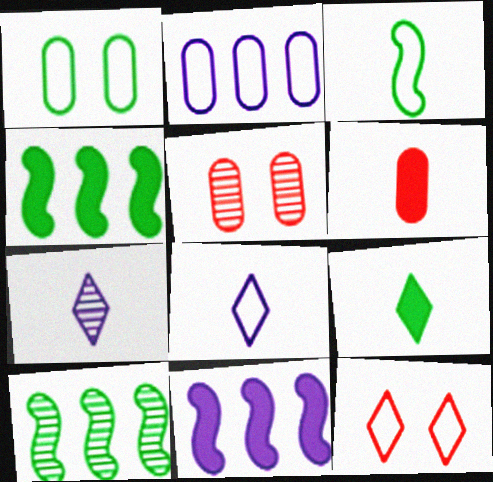[[1, 9, 10], 
[2, 3, 12], 
[3, 6, 7], 
[4, 5, 8], 
[5, 7, 10]]